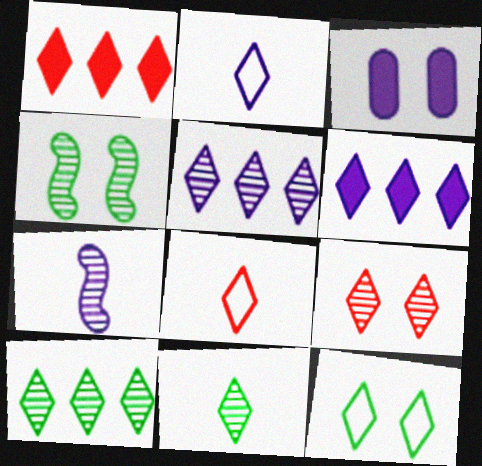[[1, 8, 9], 
[5, 9, 11]]